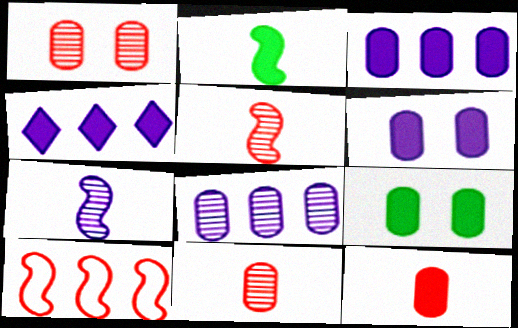[[3, 9, 12]]